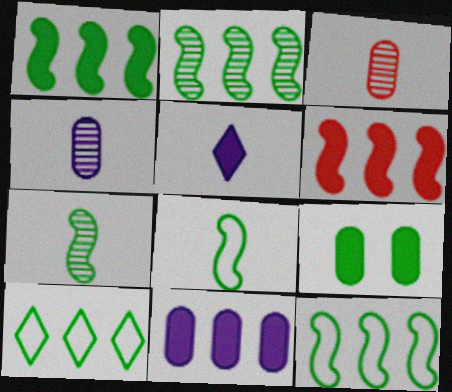[[1, 2, 12], 
[3, 5, 8], 
[5, 6, 9], 
[7, 9, 10]]